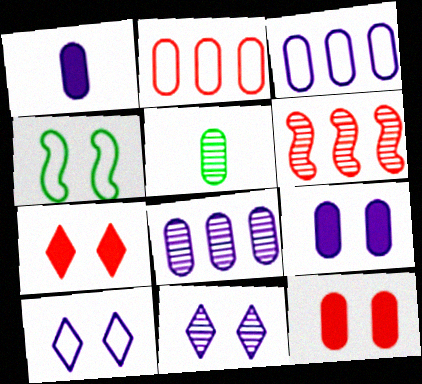[[2, 5, 9], 
[3, 5, 12], 
[4, 11, 12], 
[5, 6, 11]]